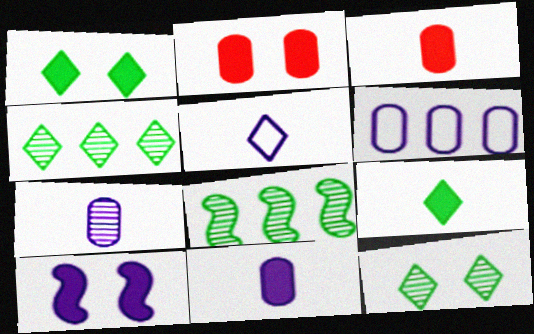[[1, 2, 10], 
[2, 5, 8]]